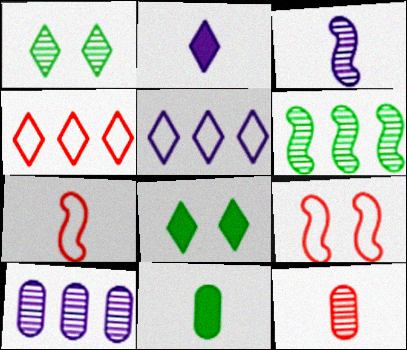[[1, 2, 4], 
[7, 8, 10]]